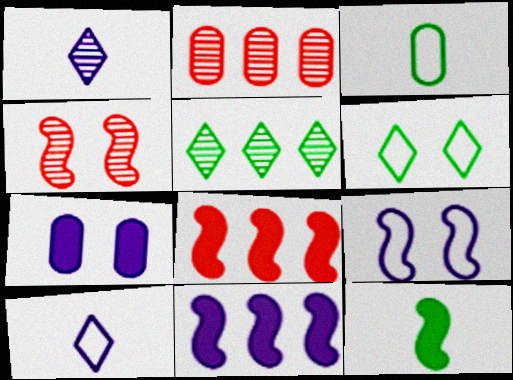[[2, 3, 7], 
[4, 6, 7]]